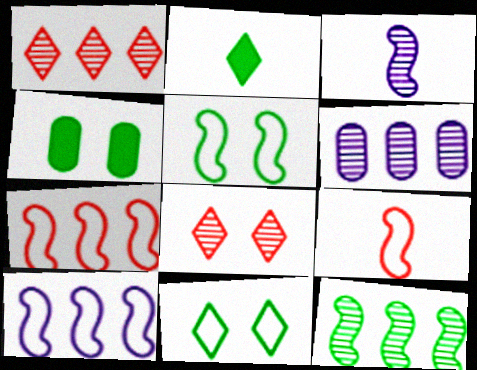[[1, 6, 12], 
[5, 9, 10]]